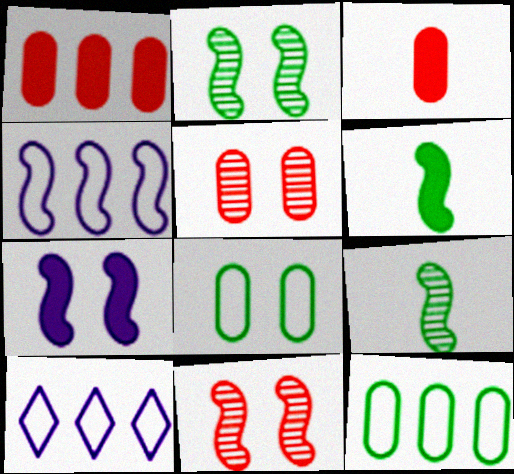[[2, 3, 10], 
[4, 6, 11], 
[5, 6, 10]]